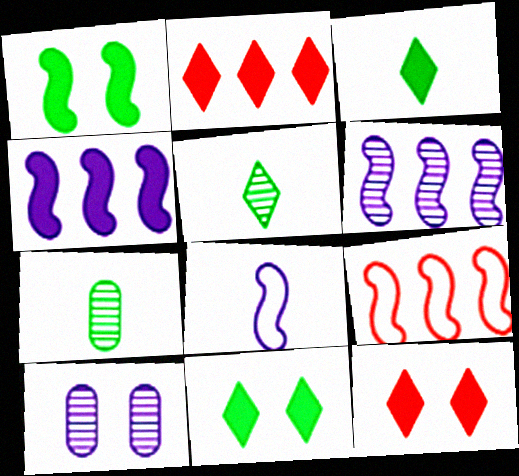[[3, 9, 10]]